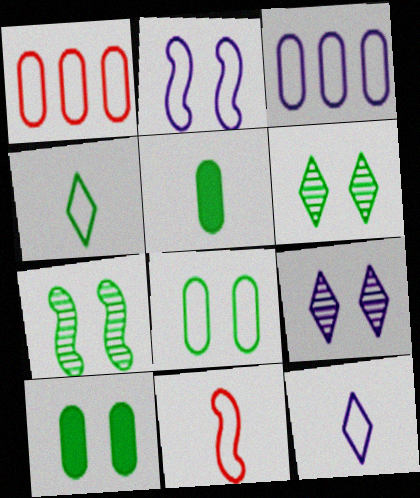[[1, 2, 4], 
[2, 3, 12]]